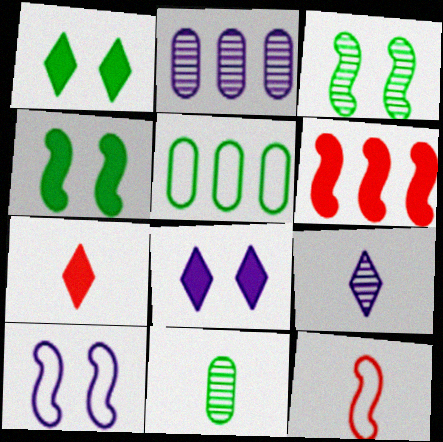[[1, 2, 12]]